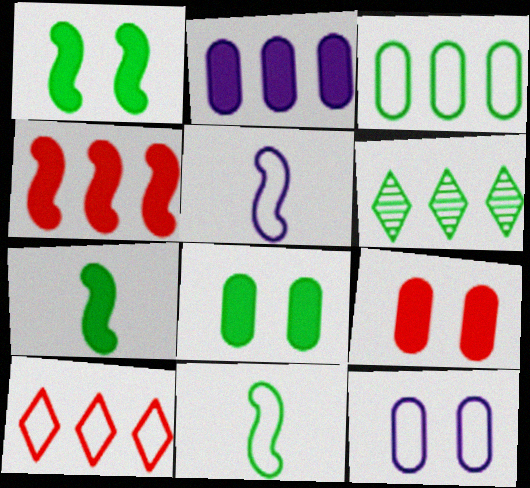[[5, 6, 9], 
[6, 8, 11], 
[10, 11, 12]]